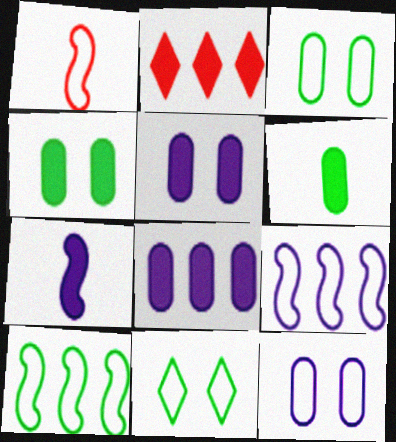[[2, 4, 7]]